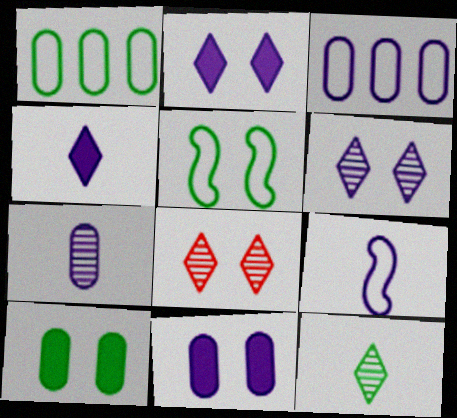[[3, 7, 11], 
[4, 7, 9], 
[5, 8, 11]]